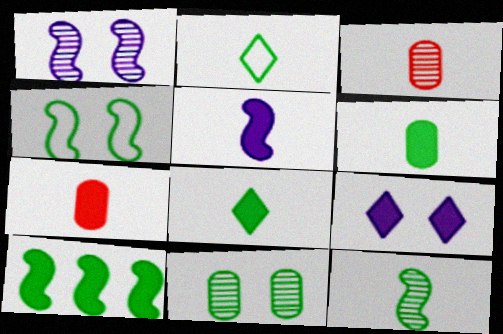[[2, 3, 5], 
[2, 6, 12], 
[2, 10, 11], 
[4, 10, 12], 
[5, 7, 8], 
[7, 9, 10]]